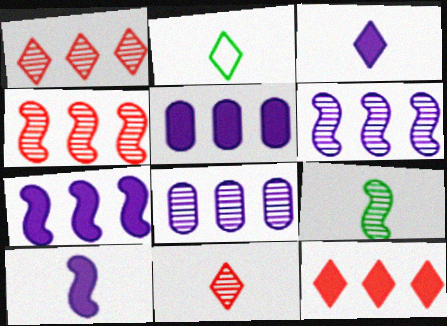[[2, 3, 11]]